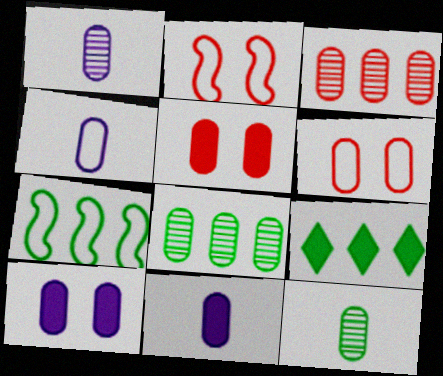[[1, 2, 9], 
[1, 4, 11], 
[4, 5, 8], 
[6, 8, 11], 
[7, 8, 9]]